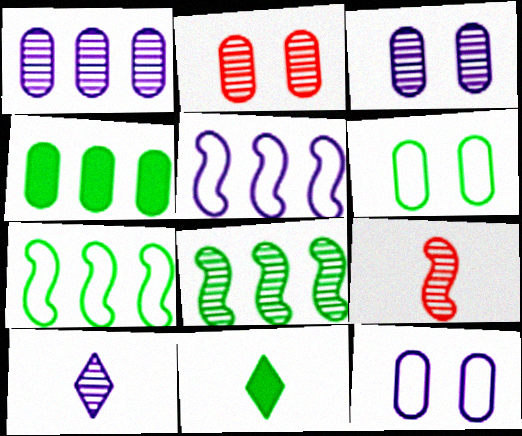[[2, 5, 11], 
[2, 8, 10], 
[6, 8, 11]]